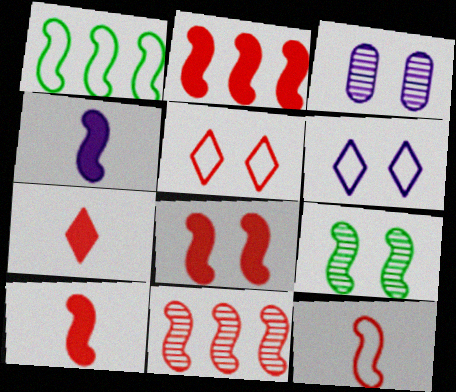[[1, 3, 7], 
[2, 8, 10], 
[8, 11, 12]]